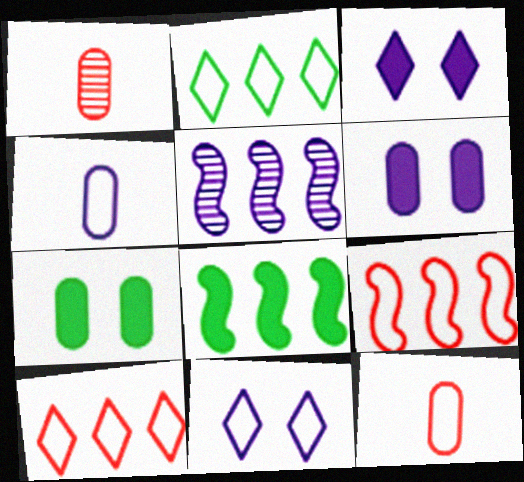[[1, 8, 11], 
[3, 4, 5], 
[5, 8, 9]]